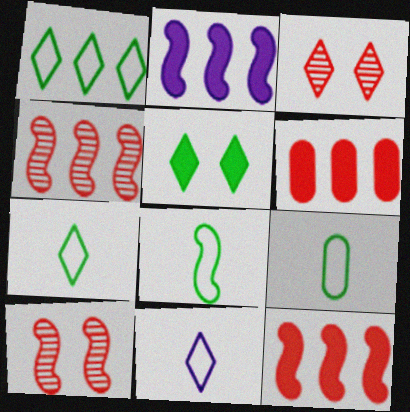[[2, 3, 9], 
[2, 8, 10], 
[7, 8, 9]]